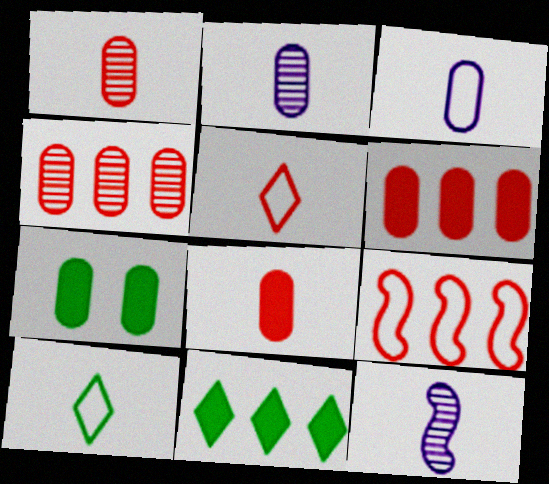[[3, 4, 7], 
[8, 10, 12]]